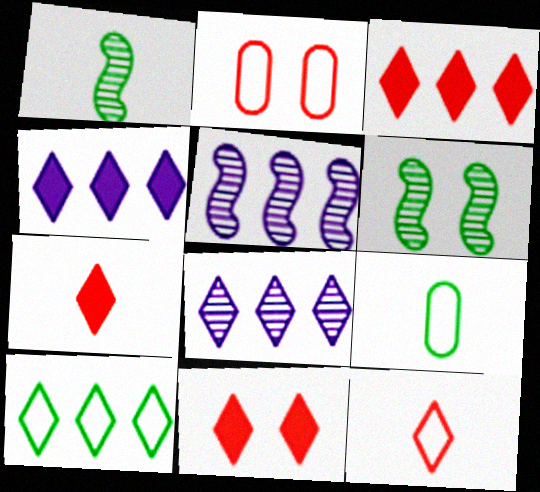[[1, 2, 4], 
[3, 7, 11], 
[3, 8, 10], 
[5, 9, 11]]